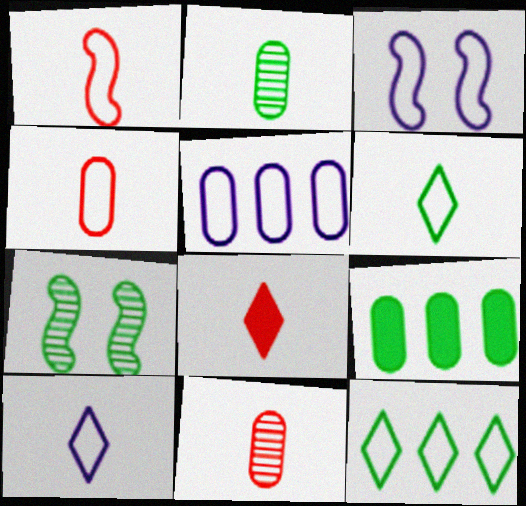[[1, 8, 11], 
[3, 4, 12], 
[3, 5, 10], 
[5, 7, 8], 
[6, 7, 9]]